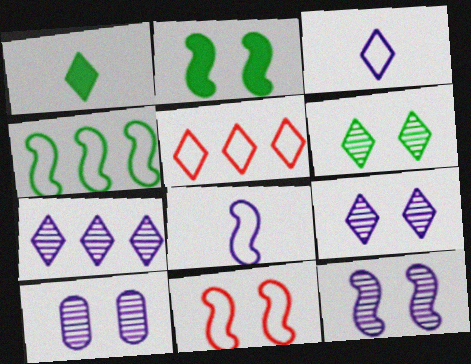[[1, 5, 9], 
[2, 11, 12], 
[4, 8, 11], 
[9, 10, 12]]